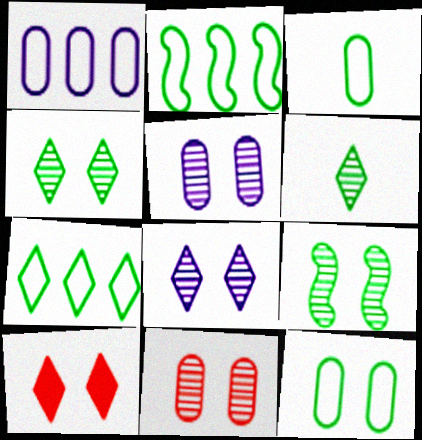[[8, 9, 11]]